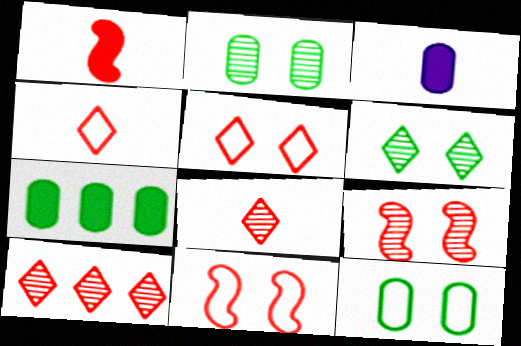[]